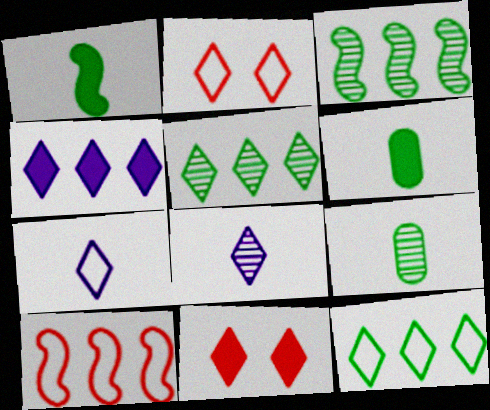[[2, 7, 12], 
[5, 7, 11], 
[8, 11, 12]]